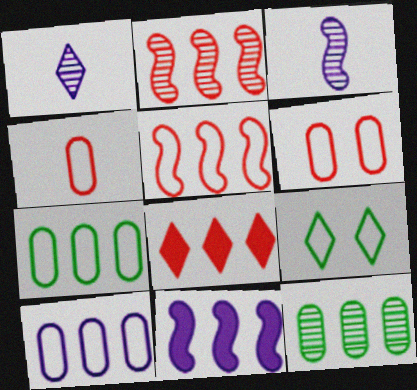[[1, 8, 9]]